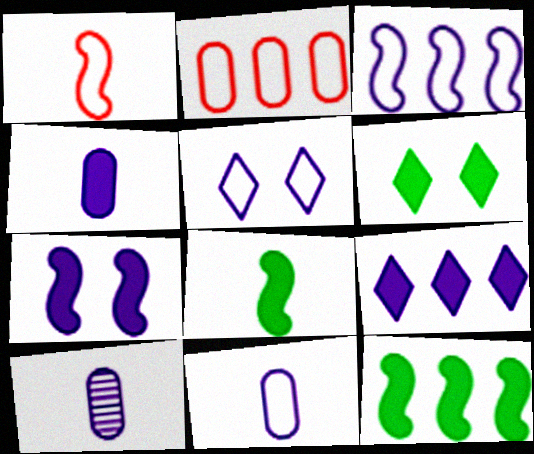[[3, 5, 11], 
[4, 7, 9], 
[4, 10, 11]]